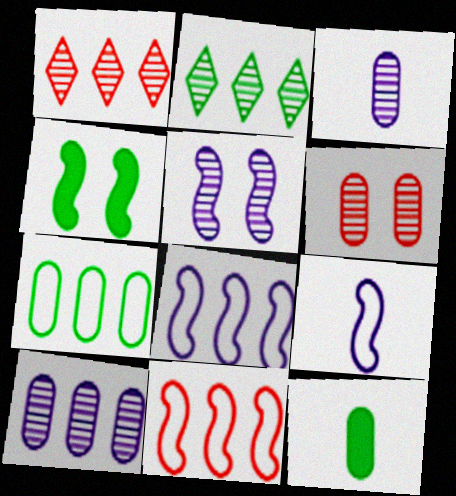[]